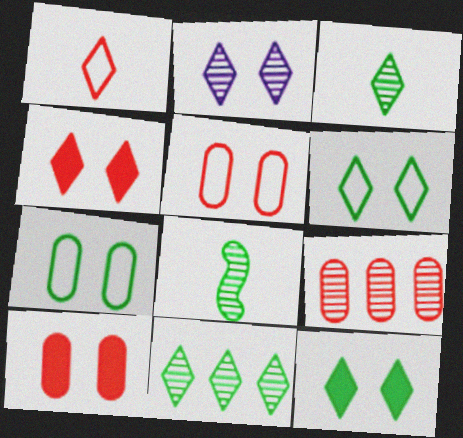[[2, 4, 6], 
[2, 8, 9]]